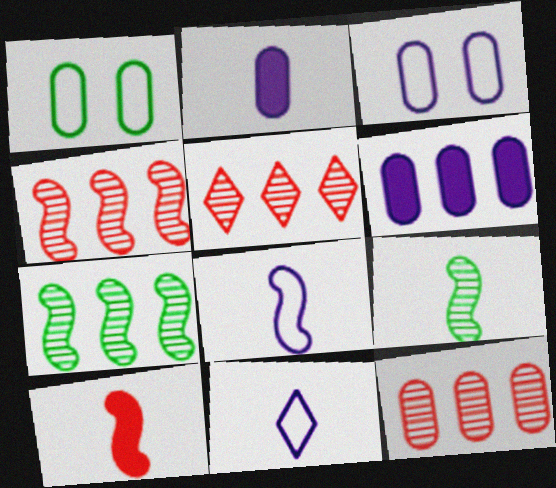[[1, 2, 12], 
[4, 5, 12], 
[8, 9, 10]]